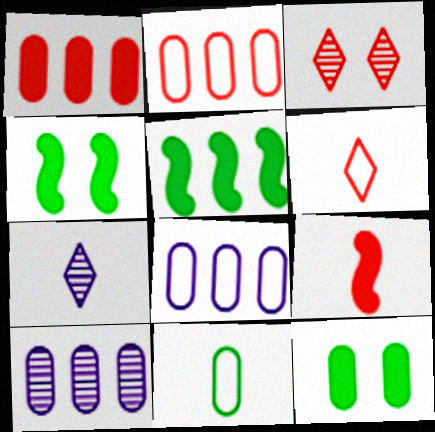[[2, 3, 9], 
[2, 4, 7], 
[4, 6, 10], 
[7, 9, 11]]